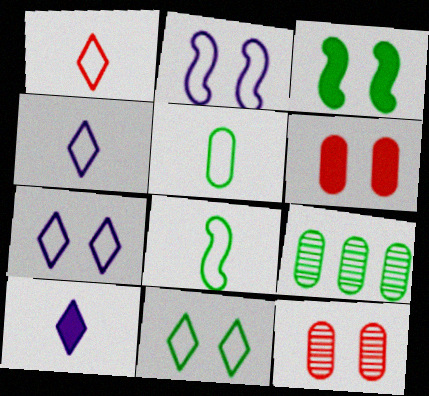[[3, 7, 12]]